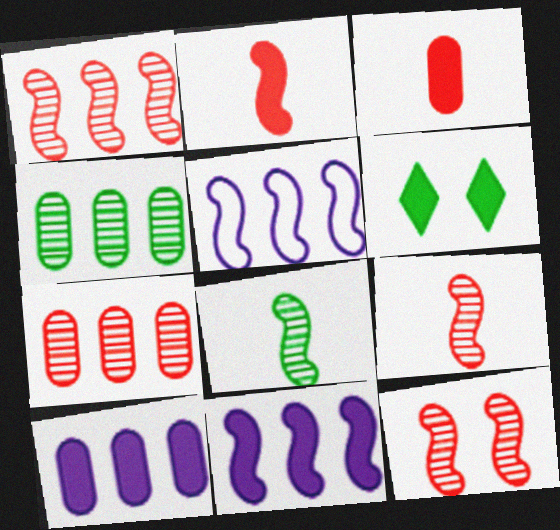[[1, 9, 12], 
[2, 6, 10], 
[3, 6, 11]]